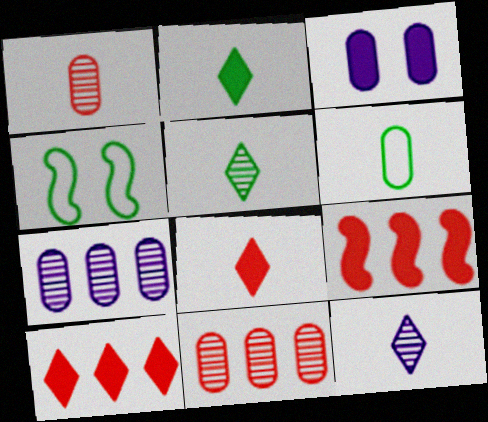[[2, 3, 9], 
[3, 6, 11], 
[4, 7, 8]]